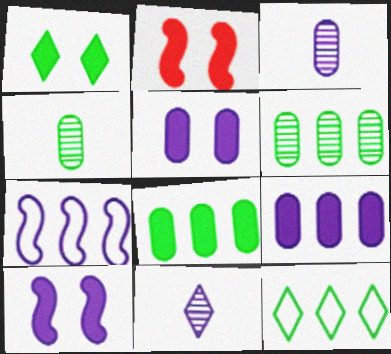[[1, 2, 5], 
[2, 3, 12], 
[5, 7, 11]]